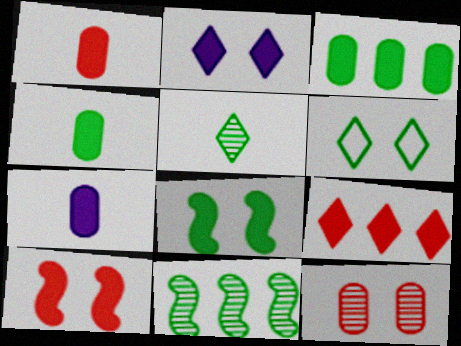[[1, 4, 7], 
[1, 9, 10], 
[4, 6, 11], 
[7, 8, 9]]